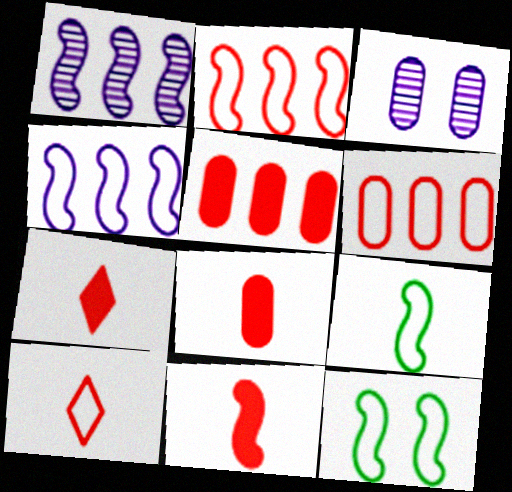[[1, 11, 12], 
[7, 8, 11]]